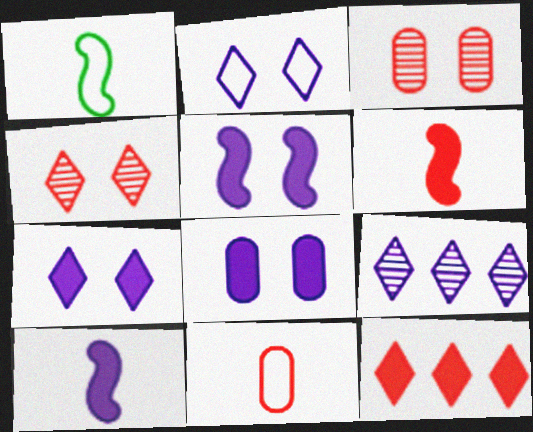[[5, 7, 8]]